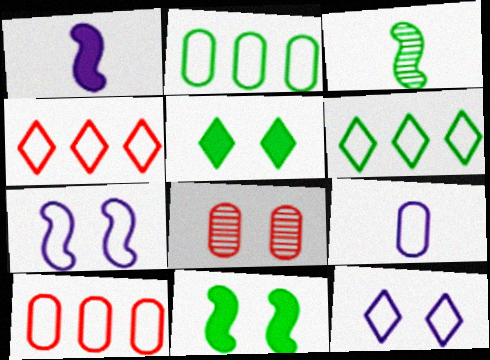[[1, 6, 8], 
[2, 3, 5], 
[5, 7, 8], 
[8, 11, 12]]